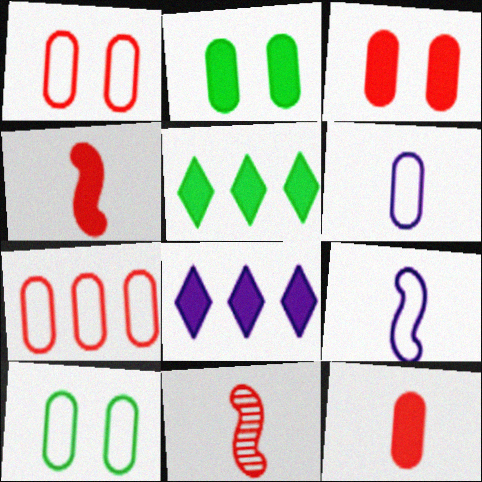[[2, 4, 8], 
[6, 7, 10], 
[8, 10, 11]]